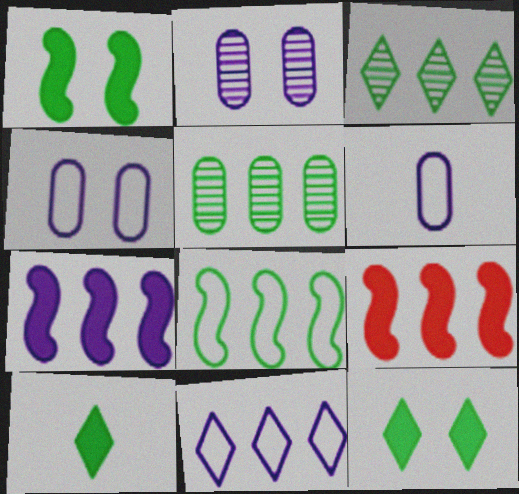[[5, 9, 11]]